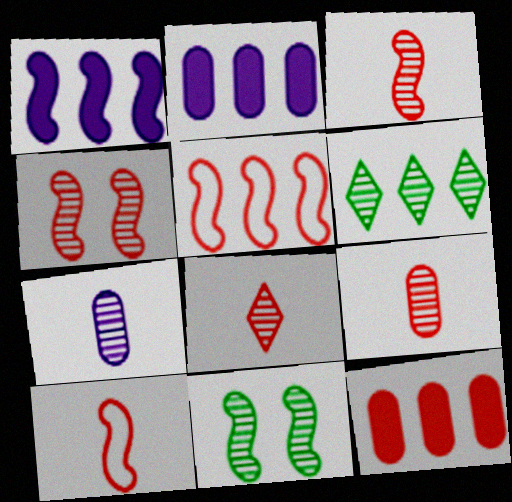[[1, 10, 11], 
[2, 5, 6], 
[3, 8, 9], 
[4, 6, 7]]